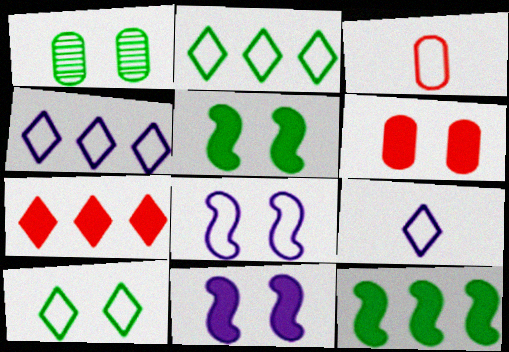[[1, 5, 10], 
[2, 3, 8]]